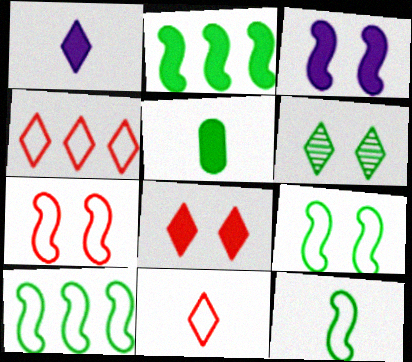[[1, 4, 6], 
[5, 6, 10], 
[9, 10, 12]]